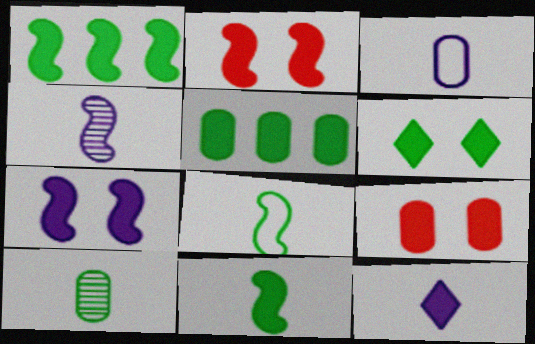[[1, 9, 12], 
[2, 5, 12], 
[3, 4, 12], 
[5, 6, 11], 
[6, 7, 9]]